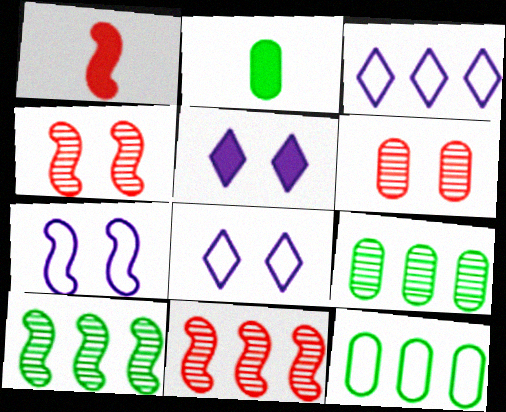[[1, 7, 10], 
[1, 8, 9], 
[2, 3, 4], 
[2, 8, 11]]